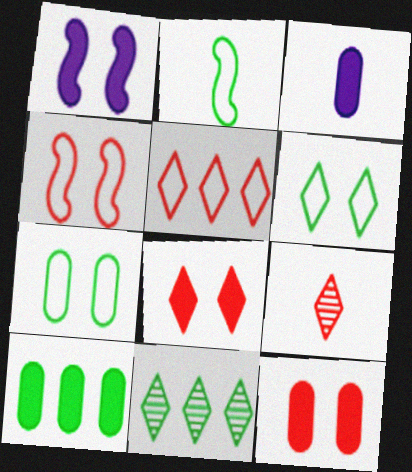[[2, 3, 9], 
[3, 4, 11], 
[3, 10, 12], 
[5, 8, 9]]